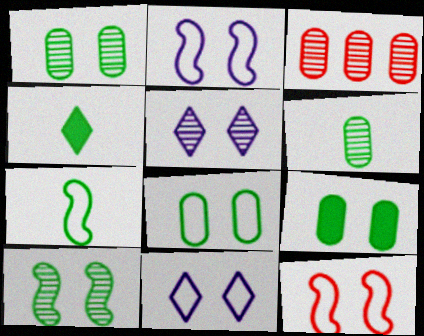[[1, 8, 9], 
[2, 3, 4], 
[4, 6, 7], 
[5, 9, 12], 
[8, 11, 12]]